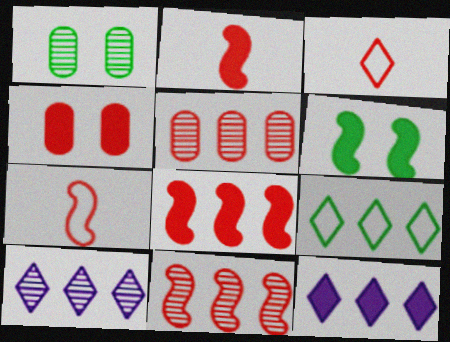[[1, 7, 12], 
[3, 4, 11]]